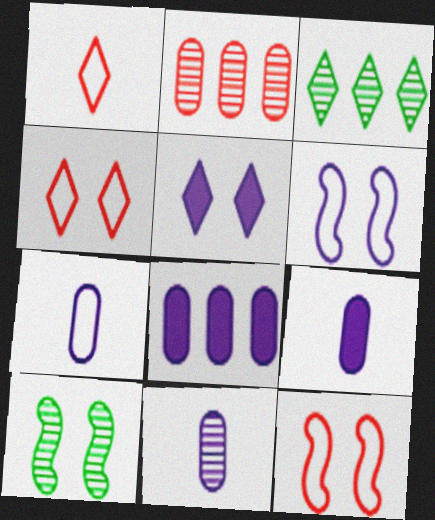[[1, 3, 5], 
[1, 8, 10], 
[3, 9, 12], 
[7, 9, 11]]